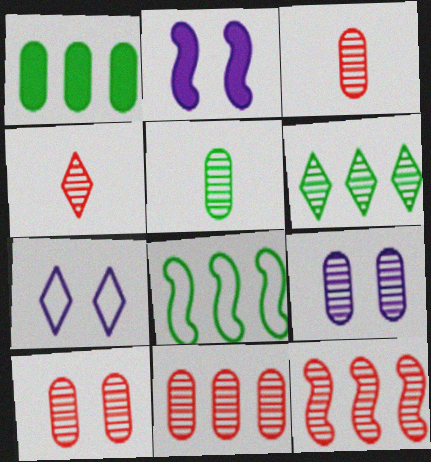[[1, 6, 8], 
[2, 7, 9], 
[3, 10, 11], 
[4, 10, 12], 
[5, 9, 11]]